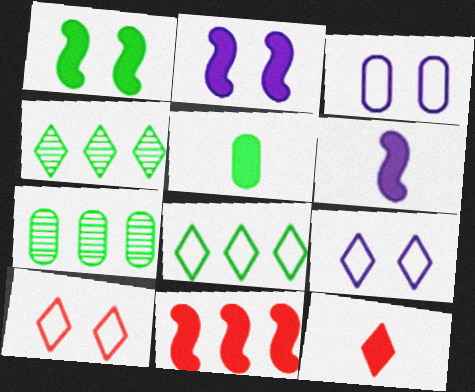[[1, 6, 11], 
[4, 9, 12], 
[5, 6, 12], 
[6, 7, 10]]